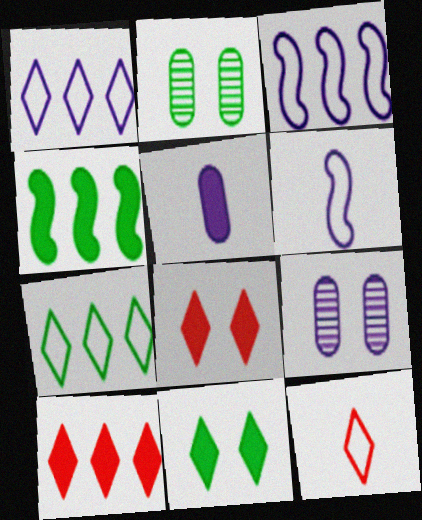[[2, 6, 10], 
[4, 5, 8], 
[4, 9, 12]]